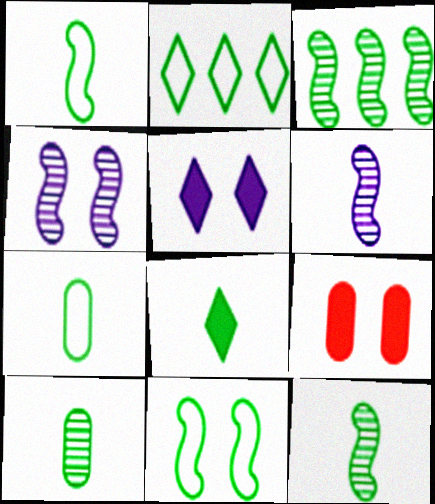[[1, 8, 10], 
[2, 6, 9], 
[2, 7, 11], 
[7, 8, 12]]